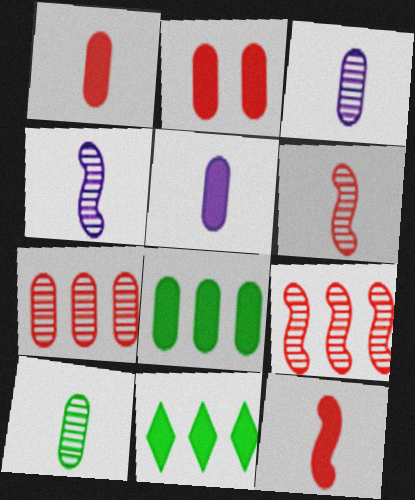[[2, 5, 8]]